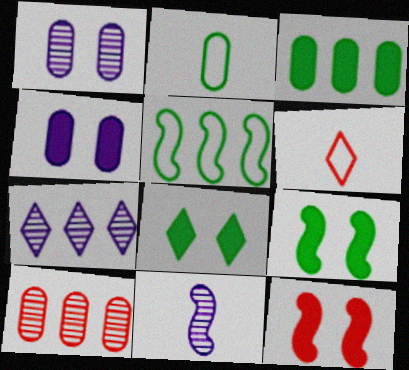[[1, 7, 11], 
[2, 4, 10], 
[2, 7, 12], 
[4, 8, 12], 
[5, 11, 12], 
[6, 7, 8], 
[6, 10, 12]]